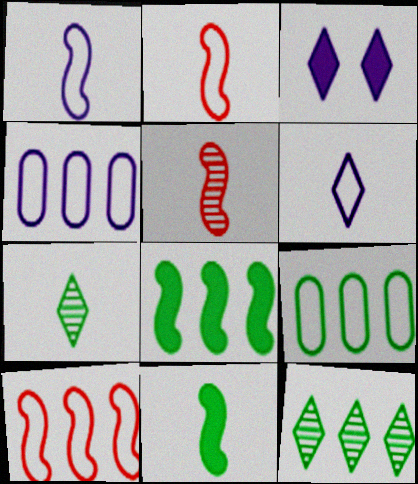[[1, 5, 11], 
[3, 5, 9], 
[8, 9, 12]]